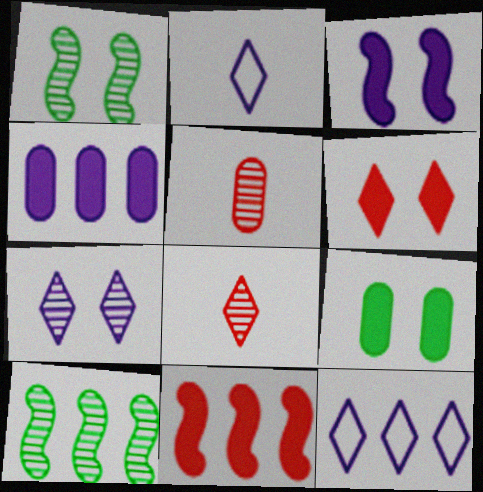[[3, 6, 9], 
[5, 7, 10]]